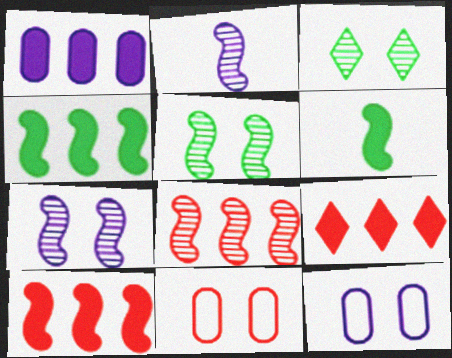[[1, 4, 9], 
[2, 5, 8]]